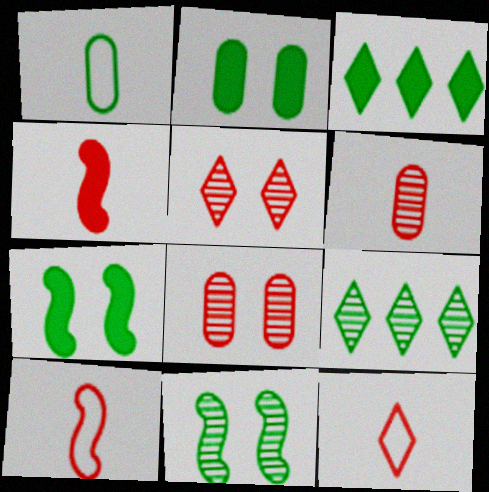[[1, 3, 11], 
[1, 7, 9], 
[4, 6, 12]]